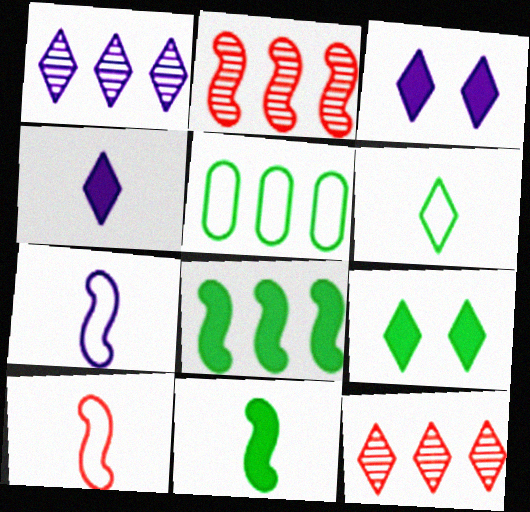[[3, 6, 12]]